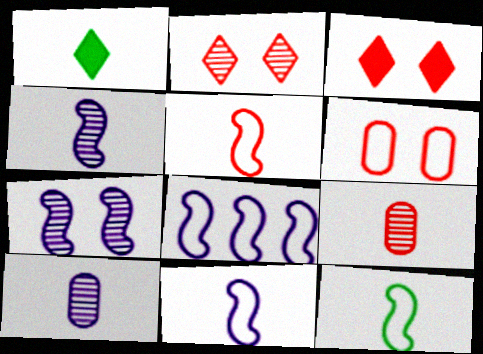[[1, 5, 10], 
[1, 9, 11], 
[5, 11, 12]]